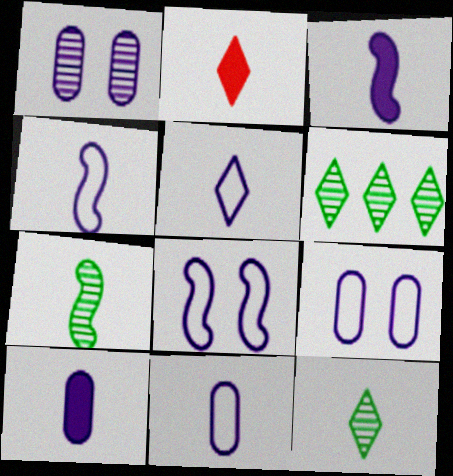[[2, 5, 12], 
[2, 7, 11], 
[4, 5, 11]]